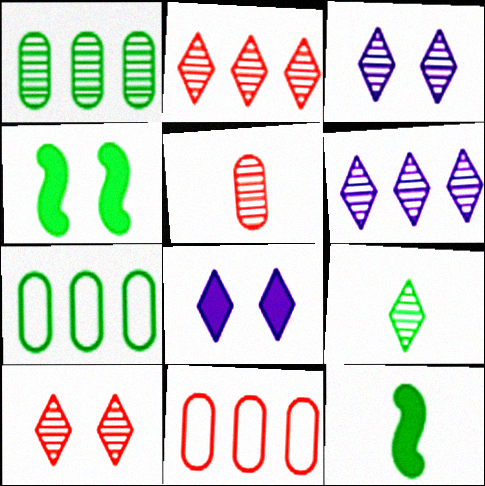[[2, 3, 9], 
[3, 11, 12], 
[4, 7, 9], 
[6, 9, 10]]